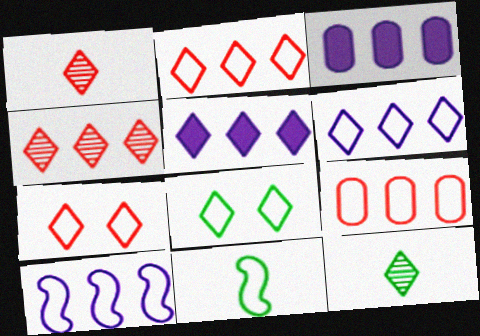[[1, 5, 8], 
[5, 7, 12]]